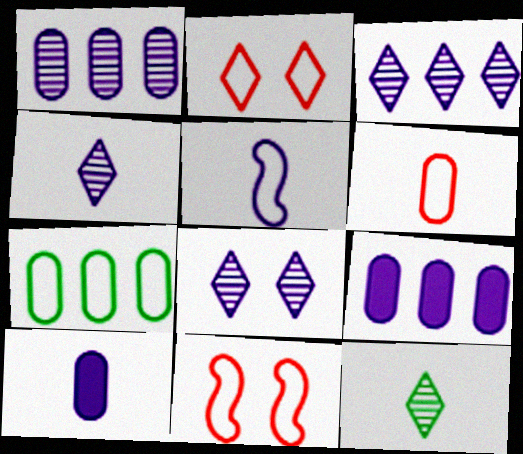[[2, 5, 7], 
[3, 4, 8], 
[4, 5, 10], 
[5, 8, 9], 
[9, 11, 12]]